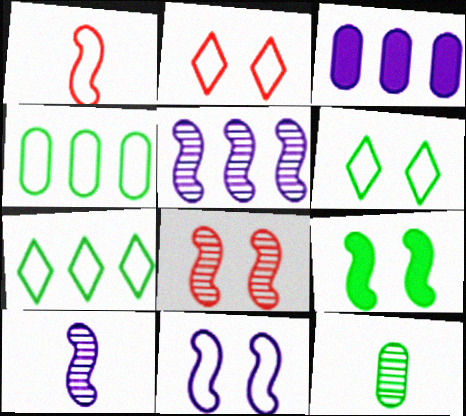[[1, 5, 9], 
[7, 9, 12], 
[8, 9, 11]]